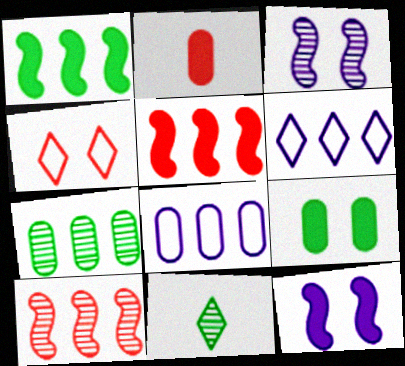[[2, 4, 10], 
[3, 4, 9], 
[5, 6, 7]]